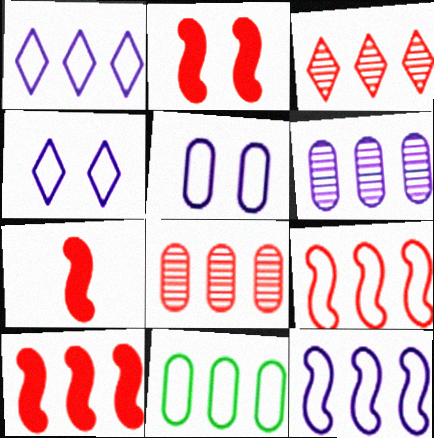[[1, 9, 11], 
[2, 7, 10]]